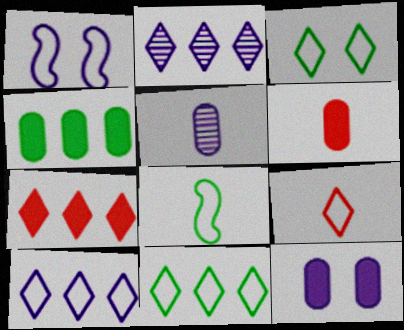[[2, 7, 11], 
[3, 9, 10], 
[4, 6, 12]]